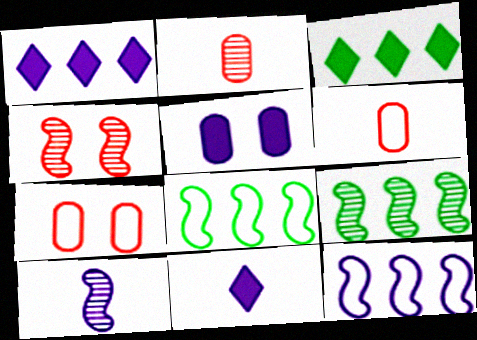[[3, 7, 10], 
[4, 9, 10], 
[7, 9, 11]]